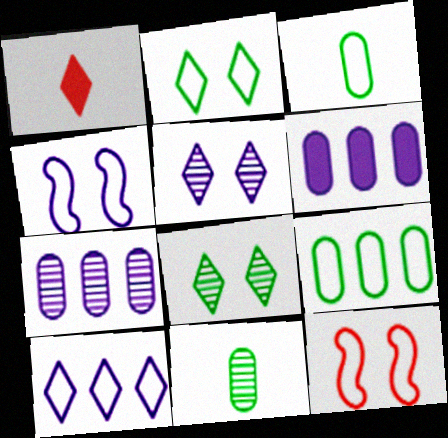[[1, 8, 10], 
[3, 10, 12]]